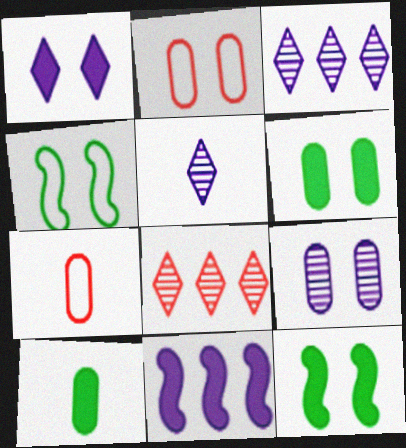[[2, 6, 9], 
[3, 7, 12]]